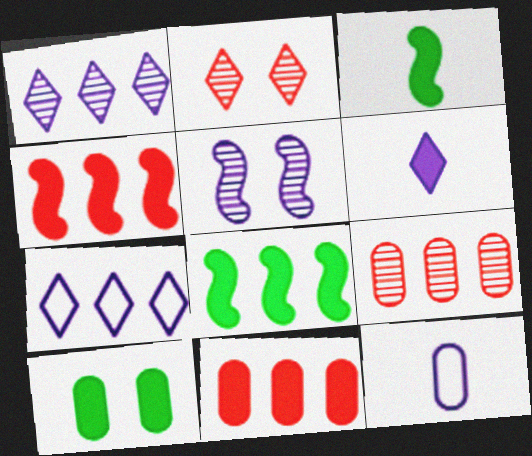[[2, 8, 12], 
[4, 6, 10], 
[7, 8, 9], 
[9, 10, 12]]